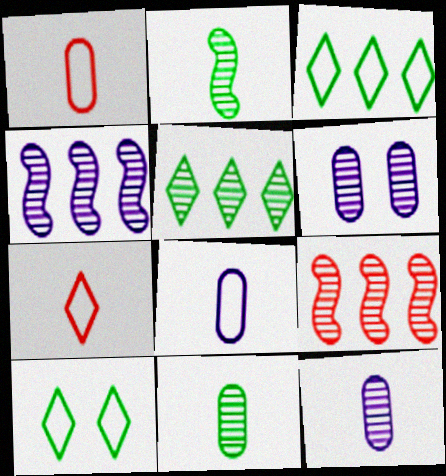[]